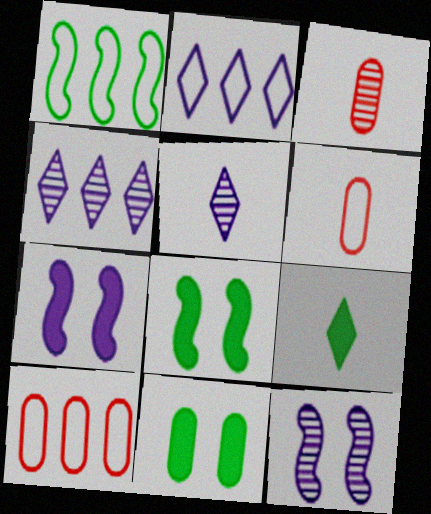[[1, 2, 10], 
[2, 3, 8], 
[4, 6, 8], 
[5, 8, 10], 
[9, 10, 12]]